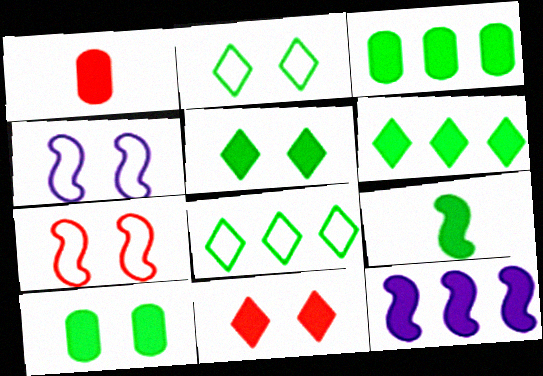[[1, 5, 12], 
[3, 5, 9], 
[6, 9, 10]]